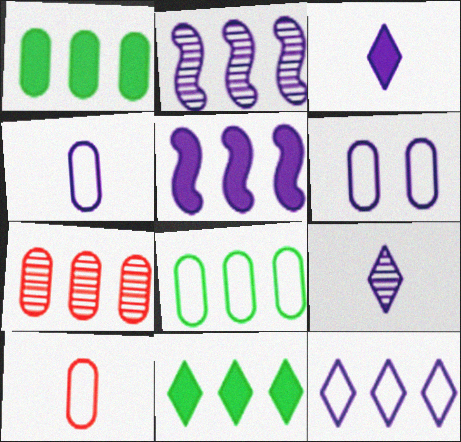[[2, 3, 6], 
[5, 6, 9], 
[6, 8, 10]]